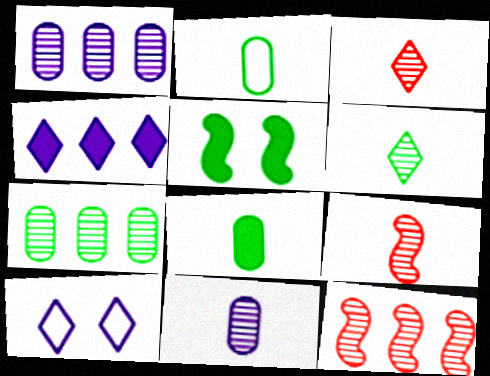[[6, 9, 11], 
[8, 10, 12]]